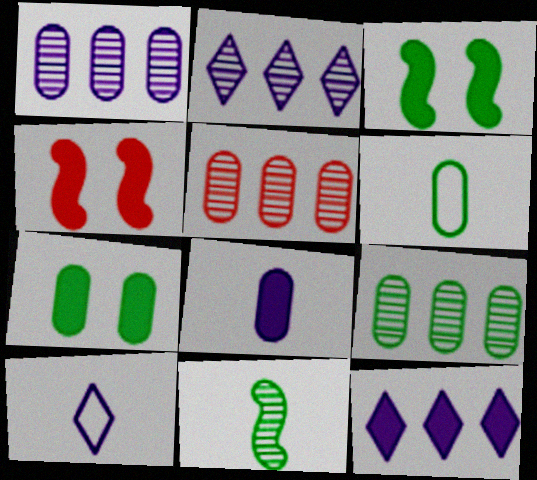[[1, 5, 9], 
[2, 4, 6], 
[3, 5, 10], 
[4, 9, 10], 
[6, 7, 9]]